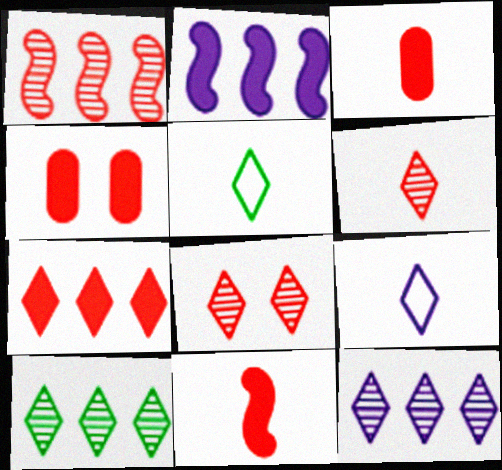[[4, 7, 11]]